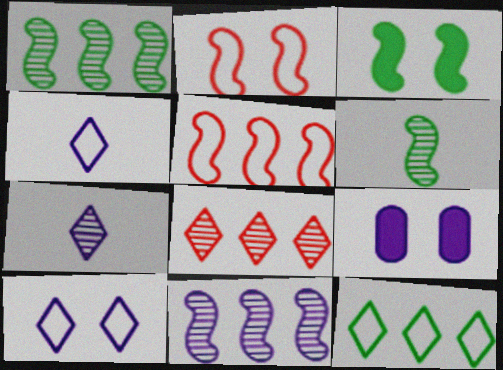[[4, 9, 11]]